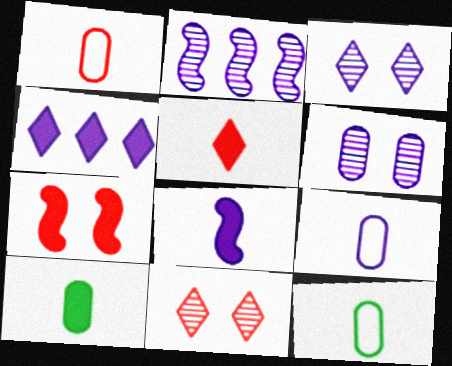[[1, 9, 12], 
[4, 7, 10], 
[5, 8, 10]]